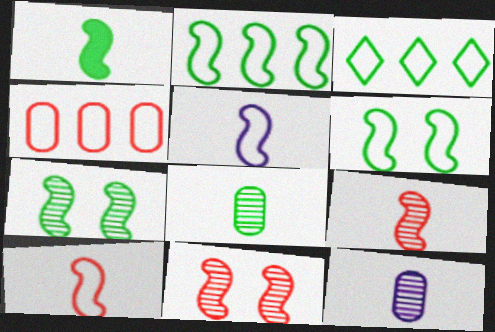[[1, 2, 7], 
[1, 5, 9]]